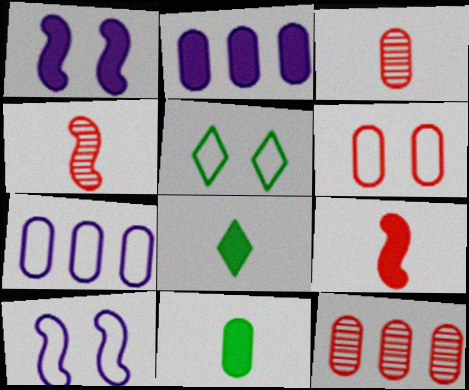[[2, 4, 5], 
[5, 6, 10], 
[8, 10, 12]]